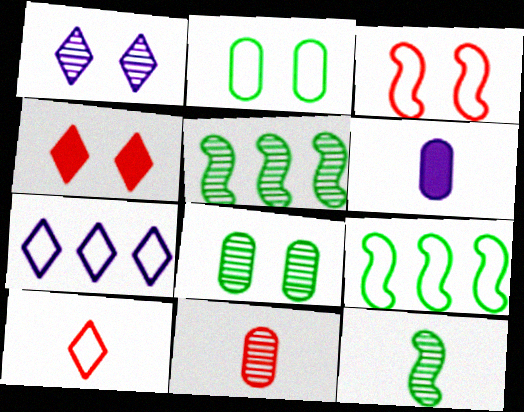[[1, 5, 11], 
[6, 10, 12]]